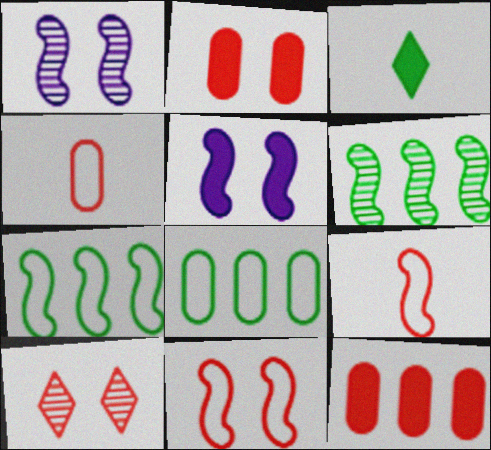[[2, 10, 11], 
[3, 5, 12], 
[5, 6, 9], 
[9, 10, 12]]